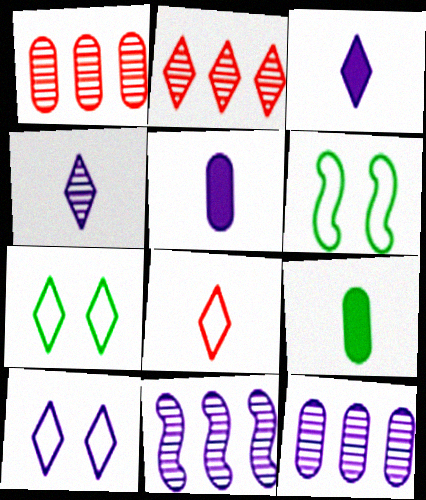[[1, 3, 6], 
[2, 3, 7], 
[2, 5, 6], 
[5, 10, 11]]